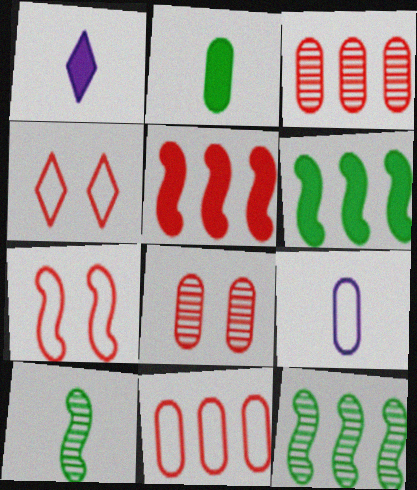[]